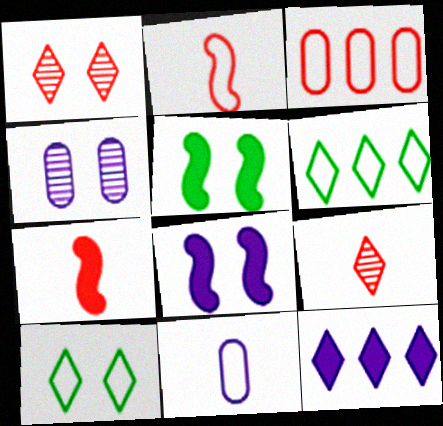[[1, 3, 7], 
[4, 6, 7], 
[9, 10, 12]]